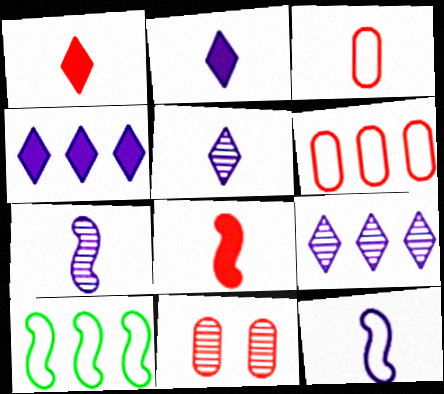[[2, 10, 11]]